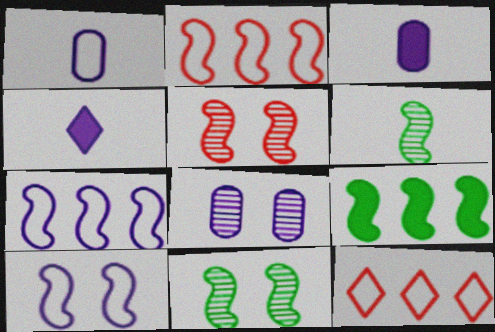[[3, 11, 12], 
[4, 7, 8]]